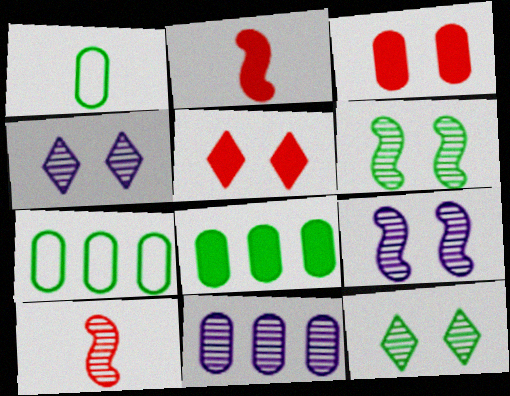[[1, 3, 11], 
[2, 4, 7], 
[10, 11, 12]]